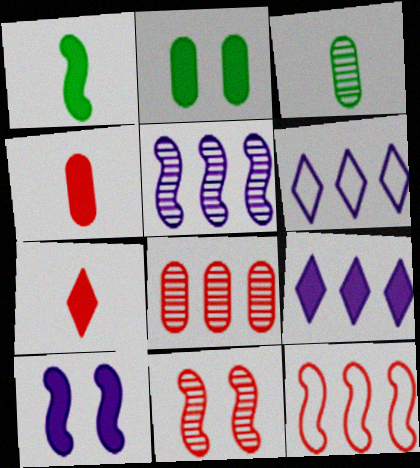[]